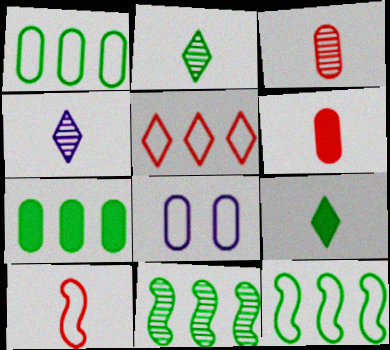[[3, 7, 8]]